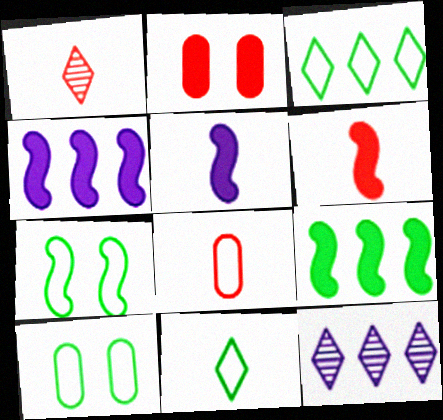[[1, 4, 10], 
[1, 6, 8], 
[6, 10, 12]]